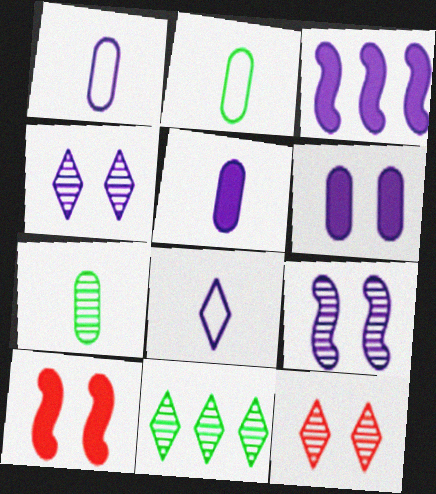[[1, 3, 4], 
[1, 10, 11], 
[2, 3, 12]]